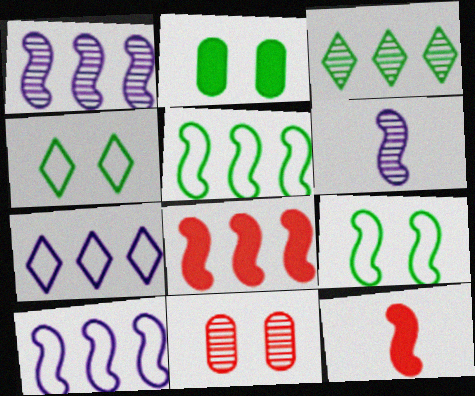[[1, 5, 8], 
[1, 9, 12], 
[3, 6, 11], 
[6, 8, 9]]